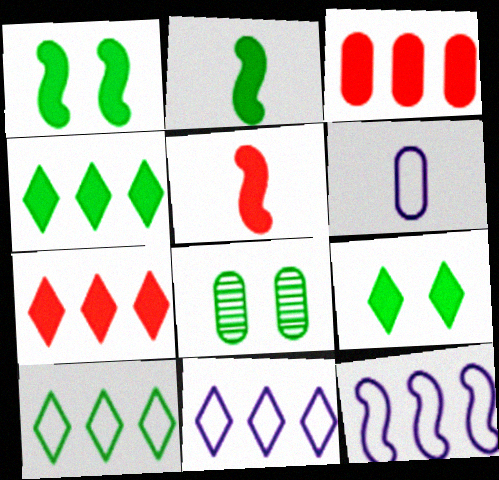[[2, 8, 10], 
[3, 6, 8], 
[5, 8, 11]]